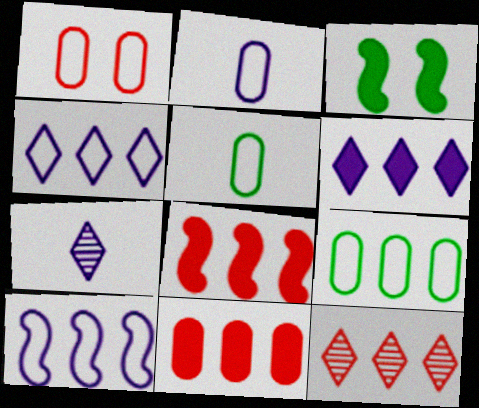[[1, 2, 9], 
[2, 3, 12]]